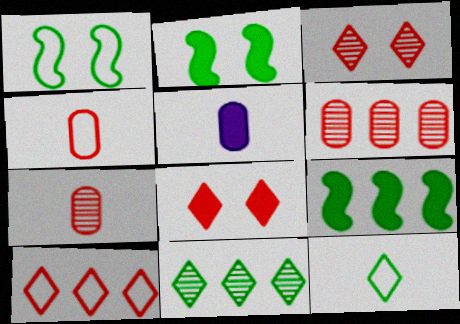[[5, 8, 9]]